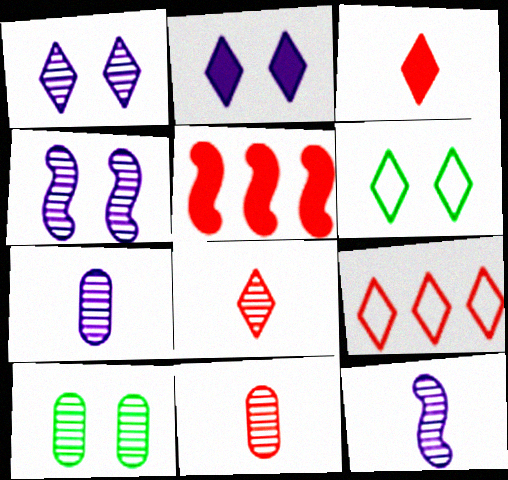[[5, 6, 7]]